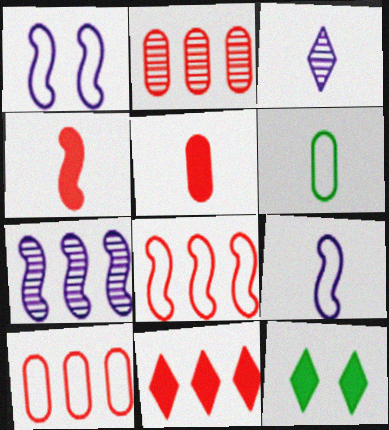[[2, 8, 11], 
[2, 9, 12], 
[3, 4, 6]]